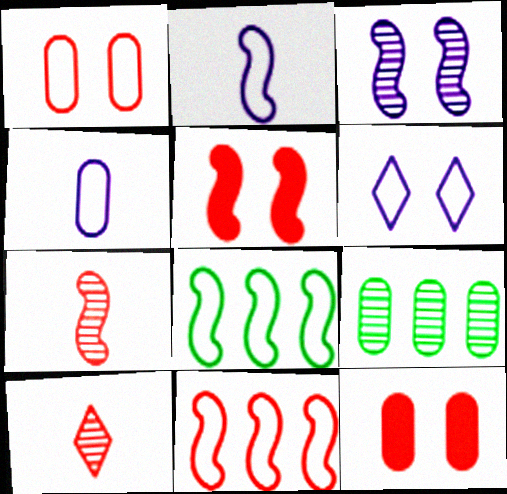[[3, 9, 10], 
[4, 9, 12], 
[5, 7, 11], 
[10, 11, 12]]